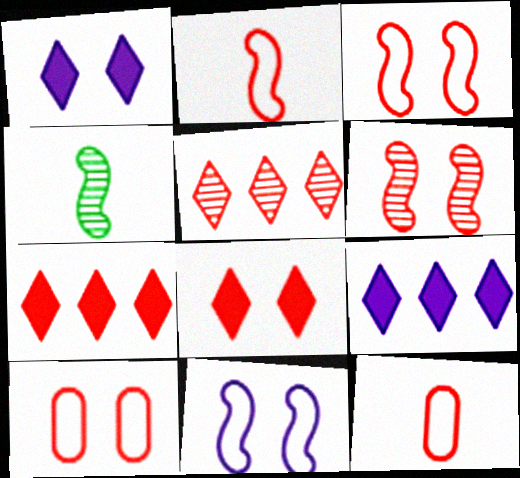[[4, 9, 10], 
[6, 7, 12], 
[6, 8, 10]]